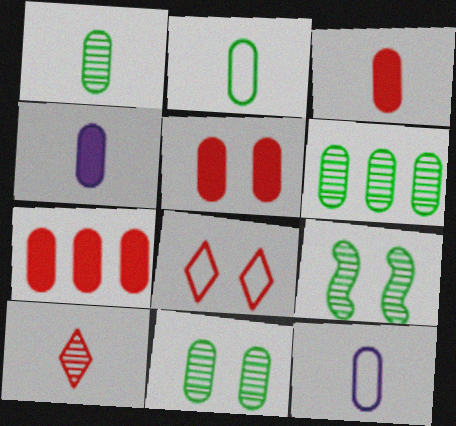[[1, 3, 12], 
[1, 6, 11], 
[3, 5, 7], 
[5, 6, 12], 
[7, 11, 12]]